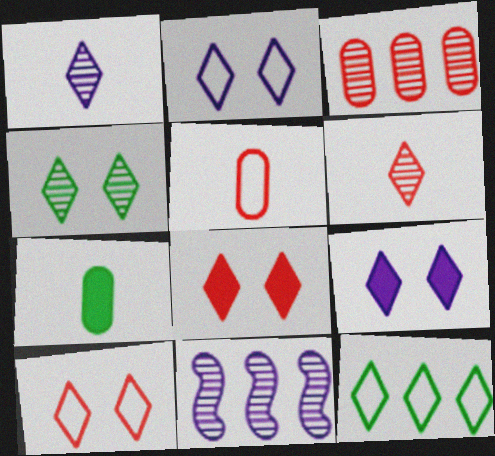[[1, 8, 12], 
[2, 4, 8], 
[4, 9, 10], 
[6, 9, 12], 
[7, 10, 11]]